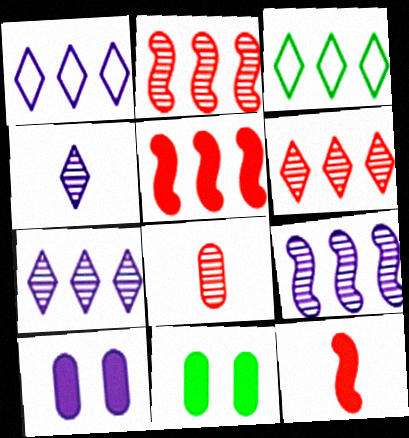[]